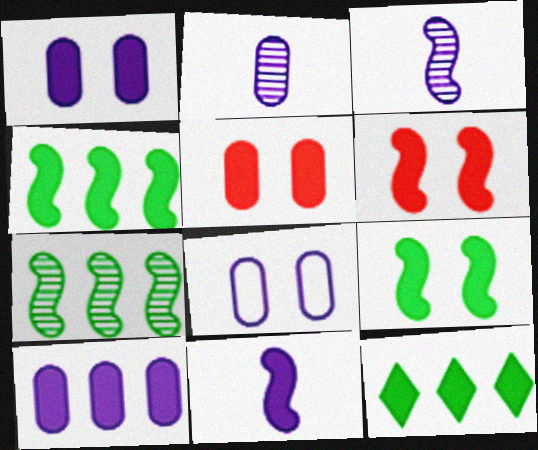[[2, 8, 10], 
[4, 6, 11], 
[5, 11, 12]]